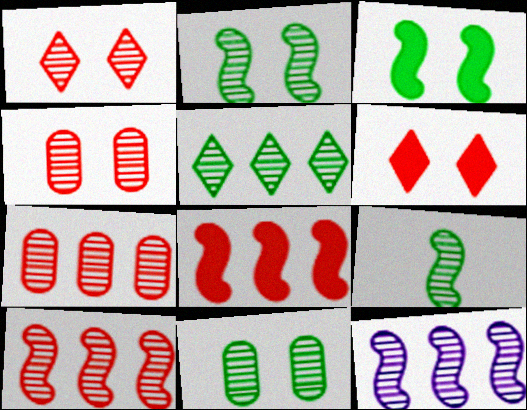[[5, 7, 12], 
[5, 9, 11]]